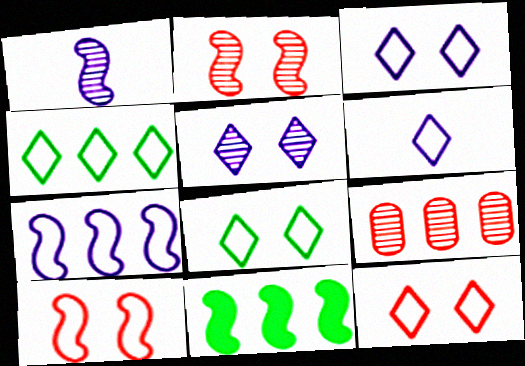[[1, 10, 11], 
[3, 8, 12], 
[4, 6, 12]]